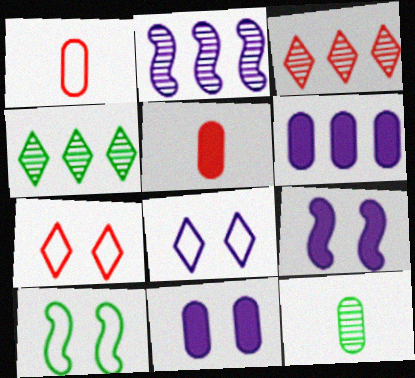[[1, 4, 9]]